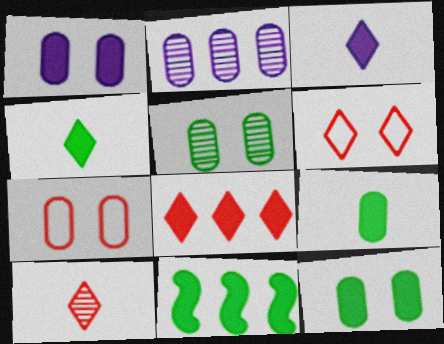[[1, 5, 7], 
[2, 7, 9], 
[4, 11, 12], 
[6, 8, 10]]